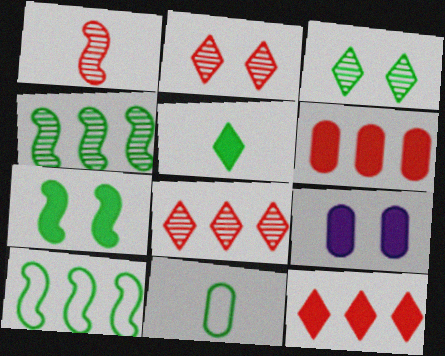[]